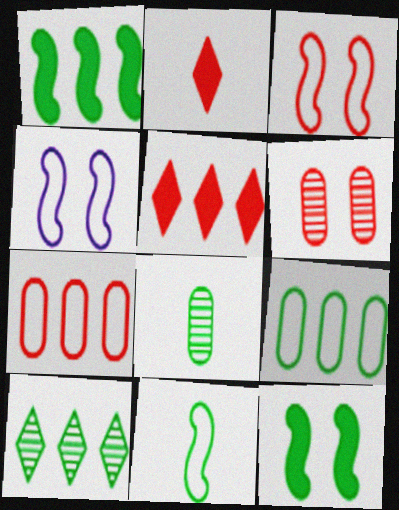[[1, 9, 10], 
[4, 5, 8]]